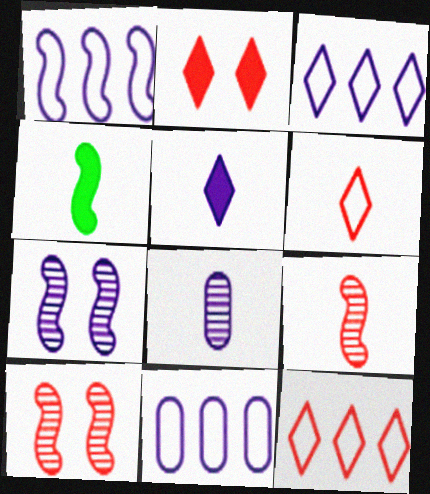[[1, 3, 11], 
[1, 4, 10], 
[4, 6, 8], 
[5, 7, 11]]